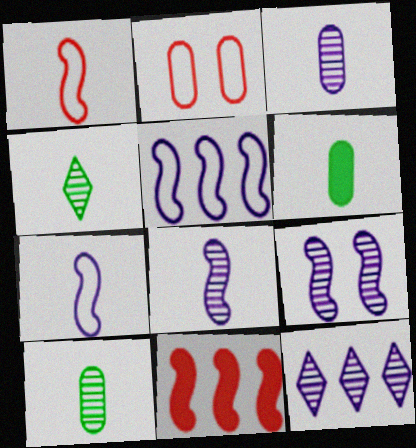[[3, 9, 12]]